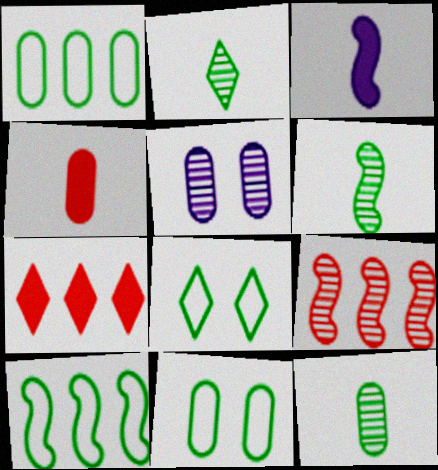[[1, 4, 5], 
[2, 5, 9], 
[2, 6, 12]]